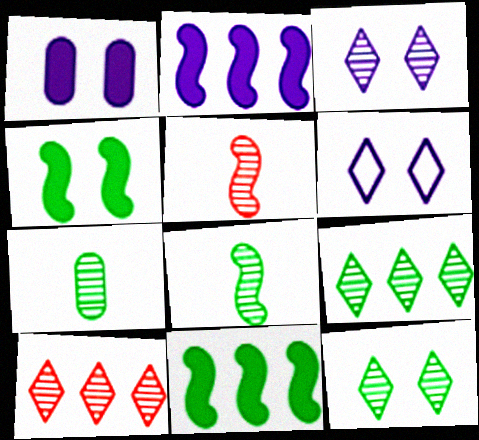[]